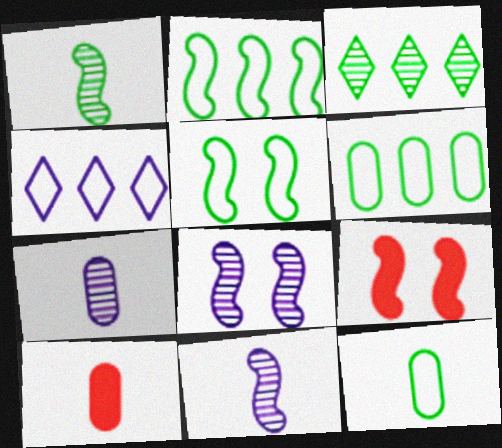[[2, 9, 11], 
[5, 8, 9], 
[7, 10, 12]]